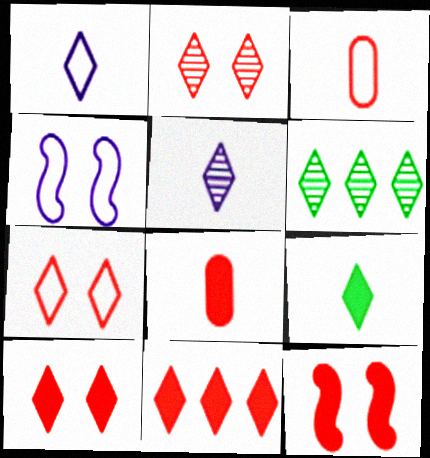[[1, 6, 10], 
[2, 5, 6], 
[2, 7, 10], 
[4, 6, 8], 
[8, 11, 12]]